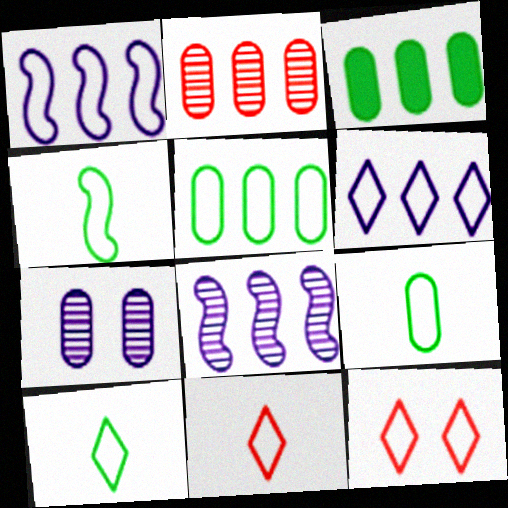[[1, 9, 12], 
[4, 9, 10], 
[6, 10, 12]]